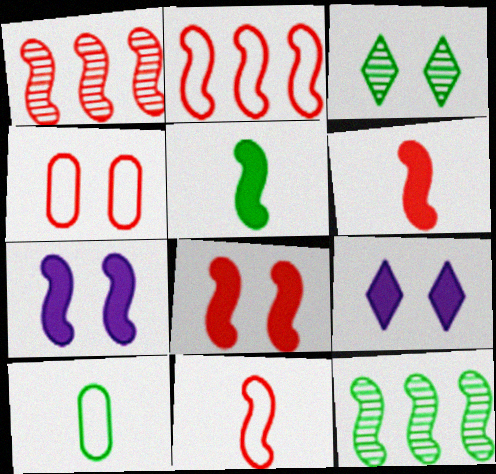[[1, 8, 11], 
[1, 9, 10], 
[3, 4, 7], 
[7, 11, 12]]